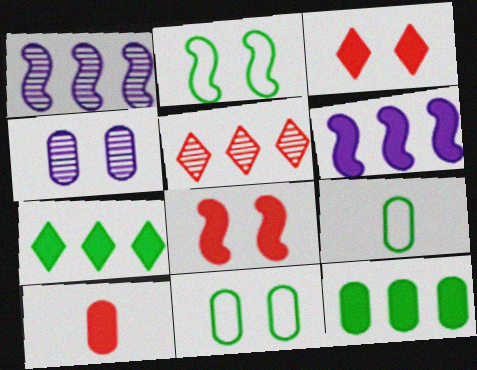[[1, 3, 9], 
[2, 3, 4]]